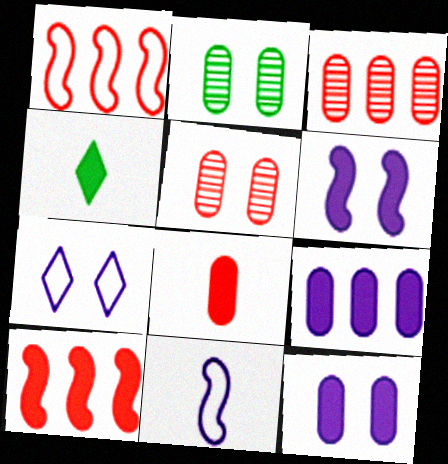[[4, 10, 12]]